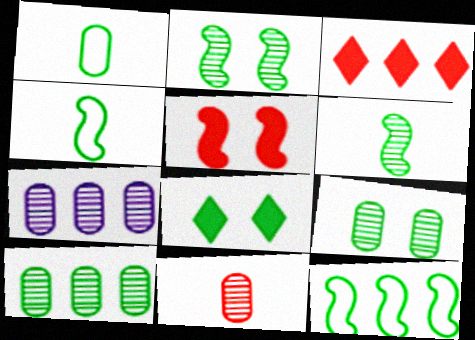[[3, 7, 12], 
[4, 8, 10], 
[7, 9, 11]]